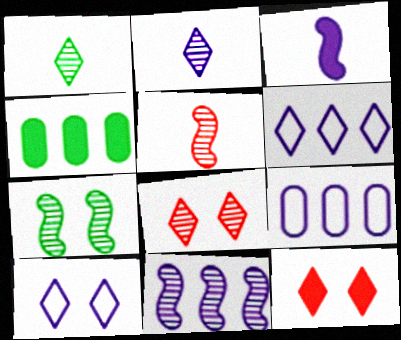[[1, 6, 12], 
[3, 4, 12], 
[4, 5, 10], 
[5, 7, 11]]